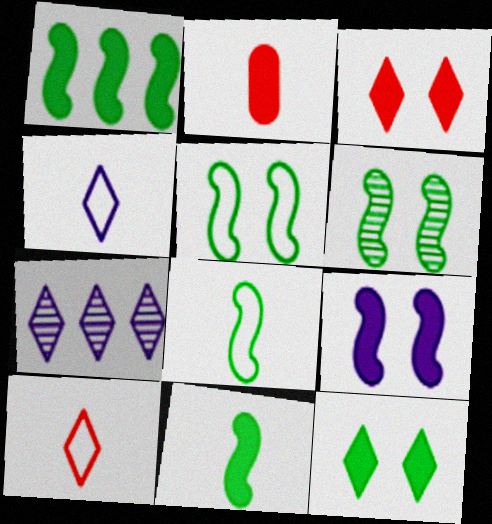[[1, 6, 8], 
[2, 5, 7], 
[7, 10, 12]]